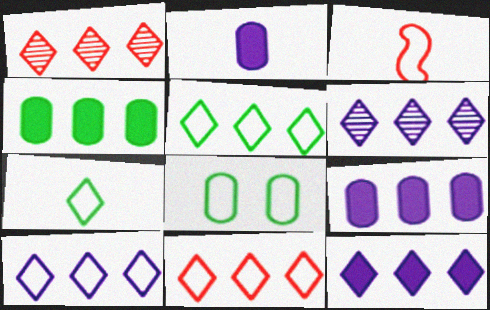[[1, 5, 12], 
[3, 8, 10], 
[5, 10, 11], 
[6, 10, 12]]